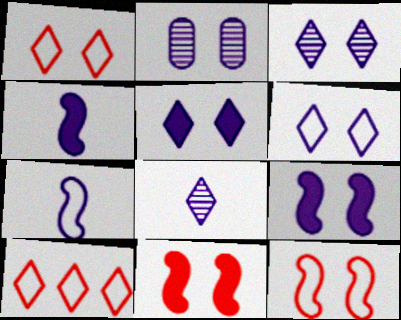[[2, 6, 9], 
[3, 5, 6]]